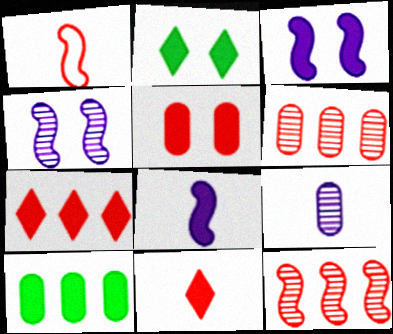[[2, 3, 5], 
[3, 10, 11]]